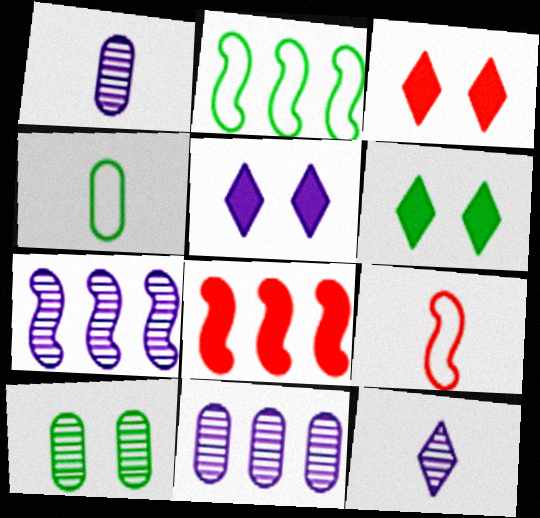[[1, 2, 3], 
[2, 7, 8], 
[3, 4, 7], 
[3, 5, 6], 
[6, 9, 11]]